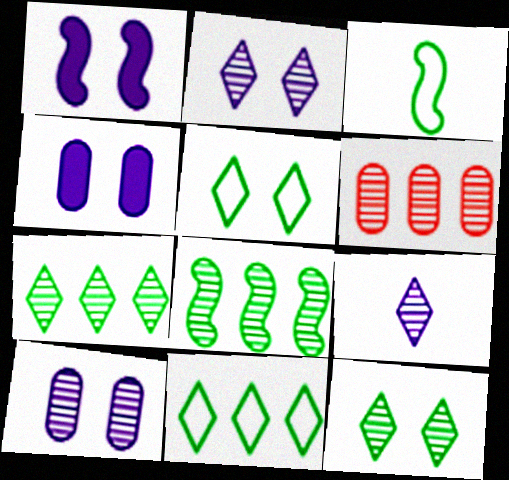[]